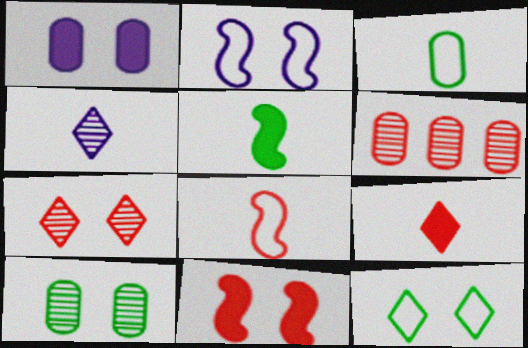[[1, 3, 6]]